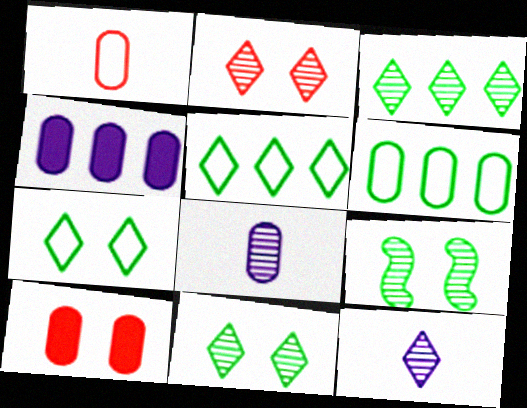[[2, 3, 12], 
[6, 8, 10]]